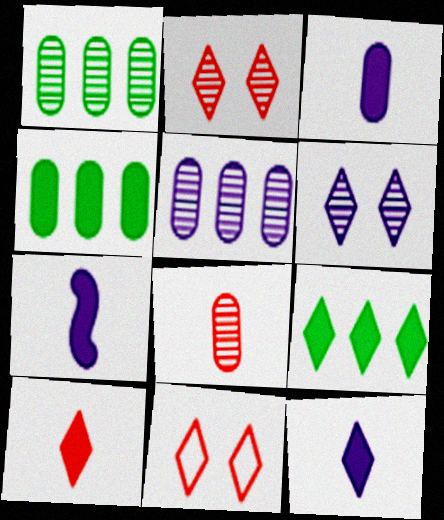[[1, 7, 11], 
[3, 7, 12]]